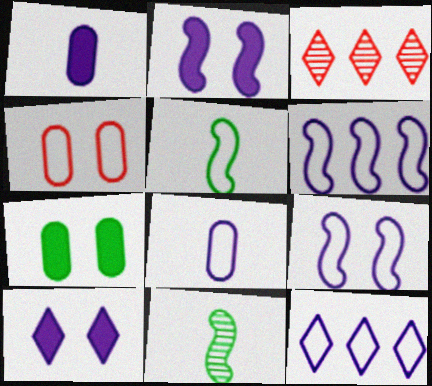[[4, 5, 12], 
[8, 9, 12]]